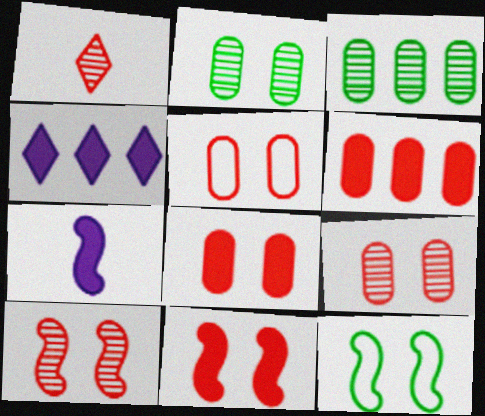[[5, 8, 9]]